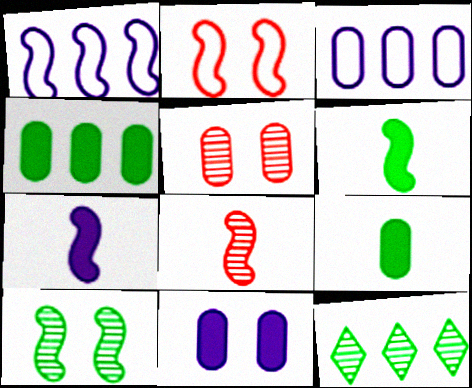[[3, 5, 9]]